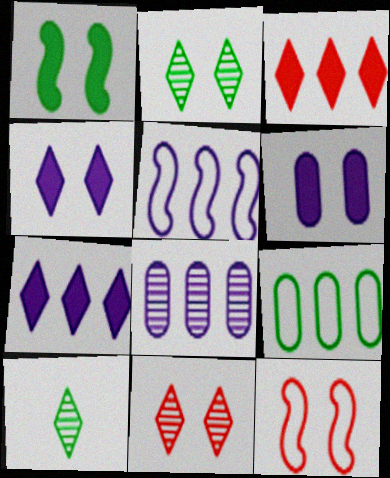[[1, 9, 10], 
[2, 6, 12], 
[5, 7, 8]]